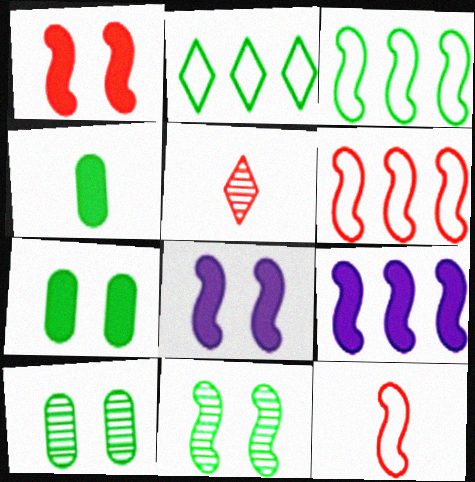[[2, 4, 11], 
[9, 11, 12]]